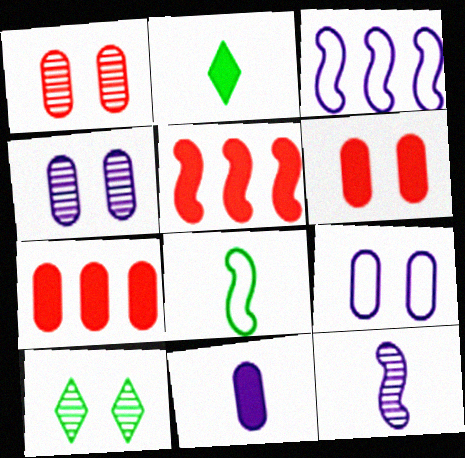[[1, 2, 3]]